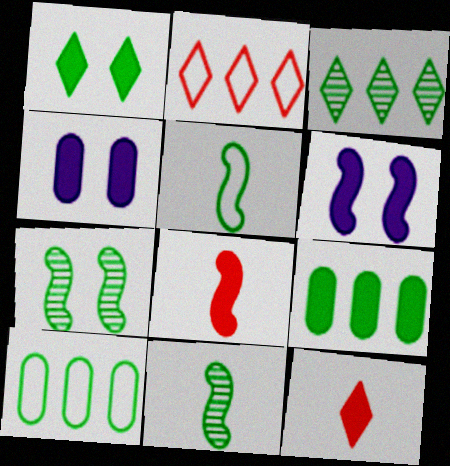[[1, 10, 11], 
[2, 4, 11], 
[6, 9, 12]]